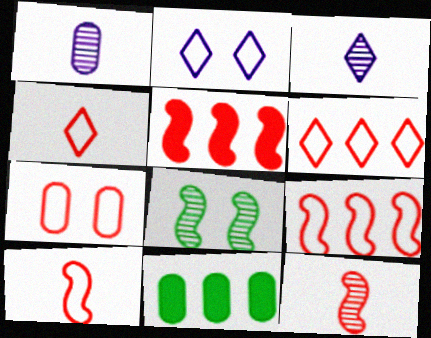[[1, 7, 11], 
[2, 11, 12], 
[4, 7, 9], 
[6, 7, 10]]